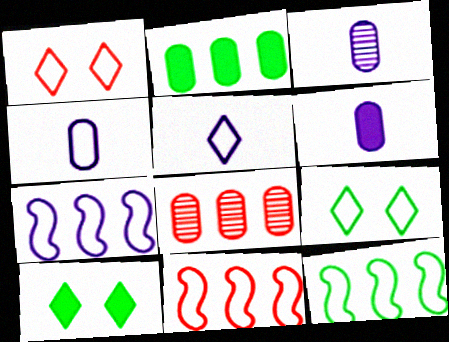[[1, 4, 12], 
[3, 4, 6], 
[3, 10, 11], 
[4, 9, 11], 
[7, 11, 12]]